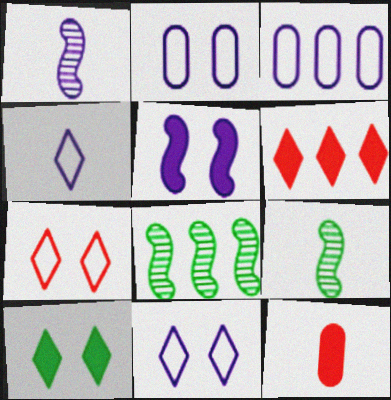[[2, 6, 9], 
[3, 6, 8], 
[4, 9, 12], 
[8, 11, 12]]